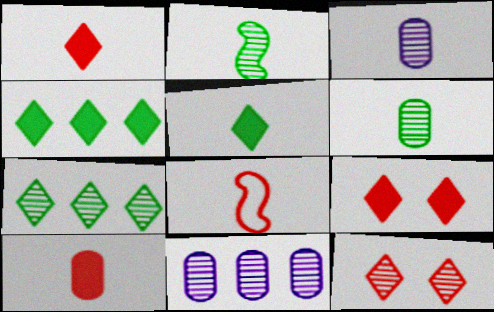[[2, 11, 12], 
[3, 5, 8]]